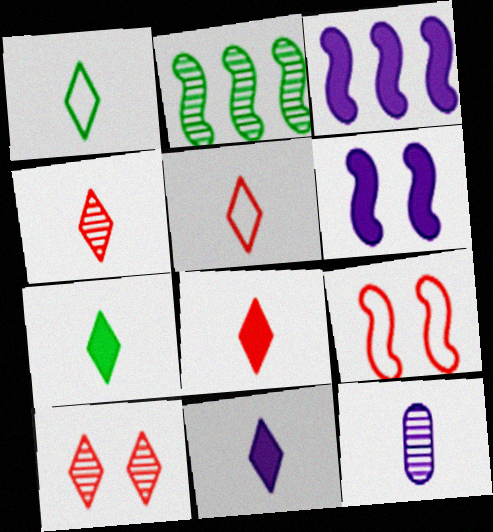[[1, 4, 11], 
[2, 10, 12], 
[4, 5, 8], 
[7, 8, 11]]